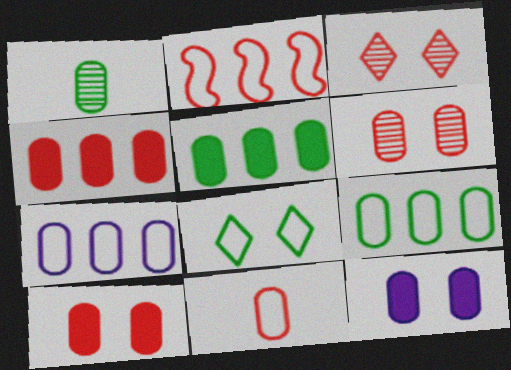[[1, 7, 10], 
[4, 6, 11]]